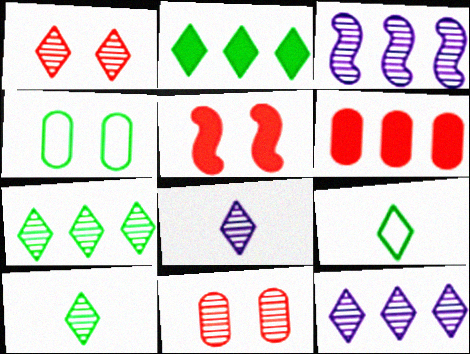[[1, 7, 8], 
[1, 10, 12], 
[3, 10, 11]]